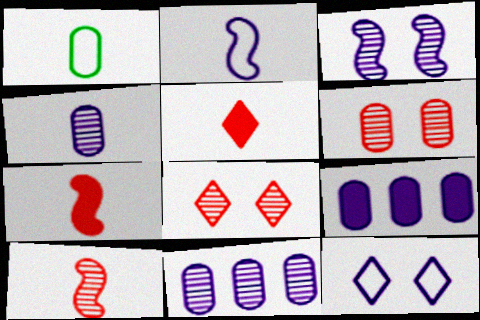[[1, 6, 9]]